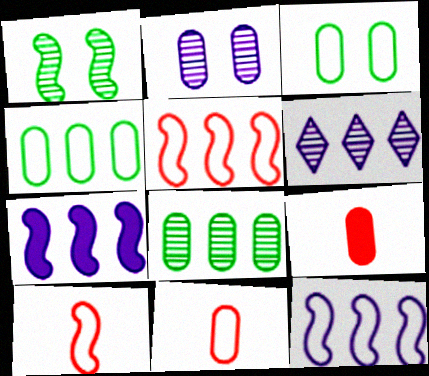[[1, 7, 10], 
[2, 4, 9]]